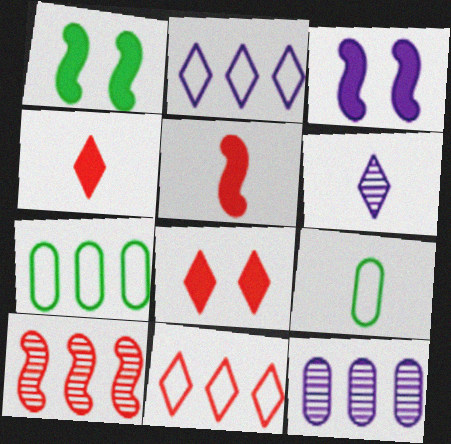[[5, 6, 9]]